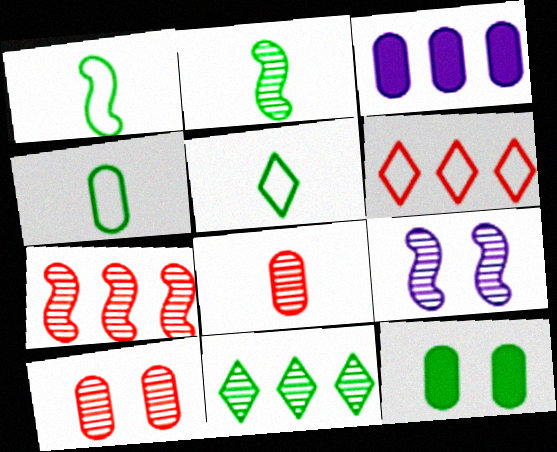[[1, 4, 5], 
[1, 11, 12], 
[2, 7, 9], 
[3, 4, 10], 
[8, 9, 11]]